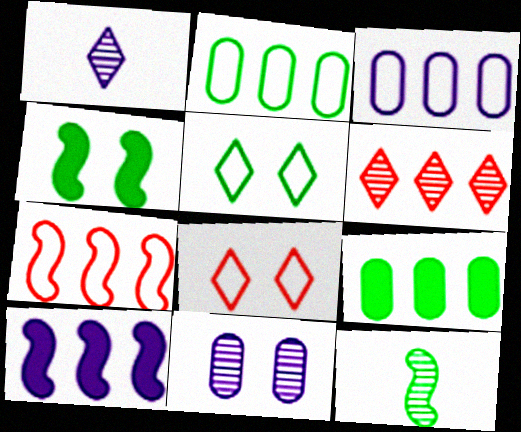[[2, 6, 10], 
[4, 8, 11], 
[5, 9, 12], 
[6, 11, 12]]